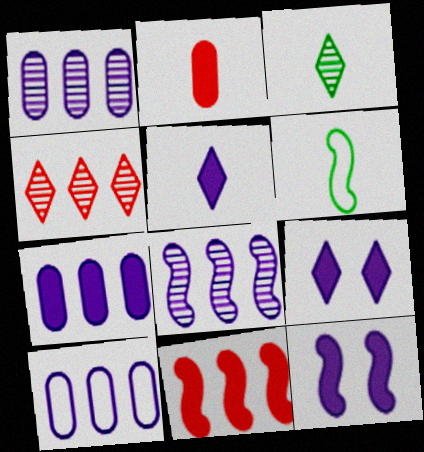[[1, 7, 10], 
[5, 7, 12]]